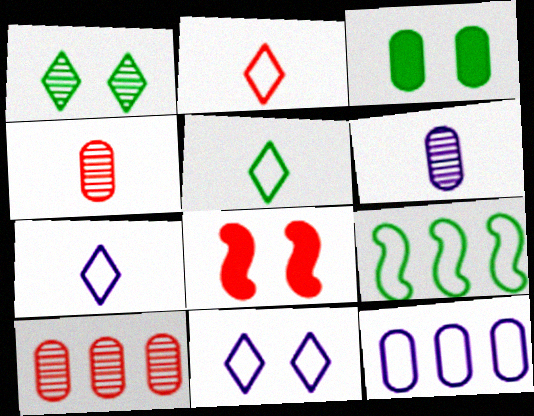[[2, 5, 7], 
[2, 8, 10], 
[3, 4, 12]]